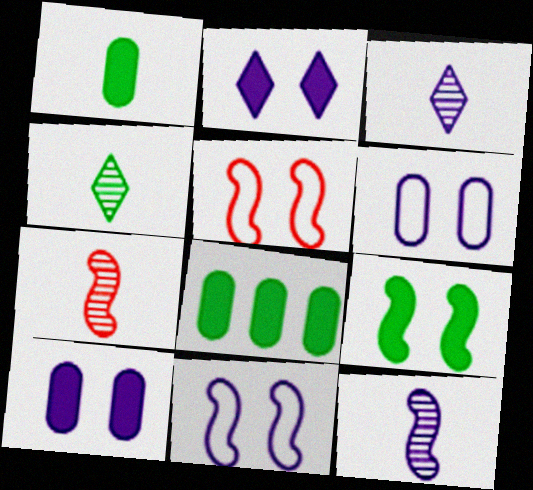[[3, 5, 8]]